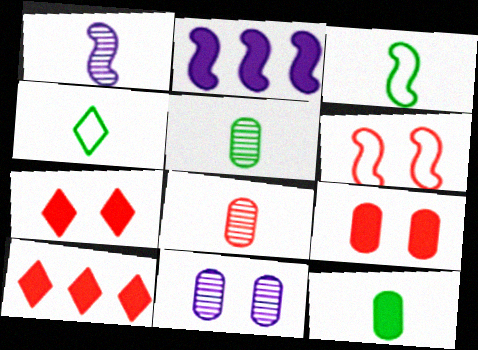[[2, 7, 12], 
[3, 10, 11], 
[6, 8, 10]]